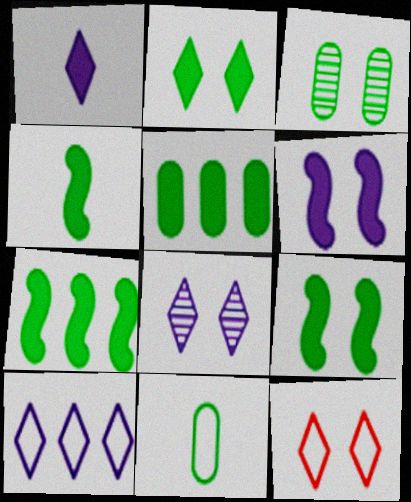[[1, 8, 10], 
[2, 4, 5], 
[2, 8, 12], 
[3, 5, 11], 
[3, 6, 12], 
[4, 7, 9]]